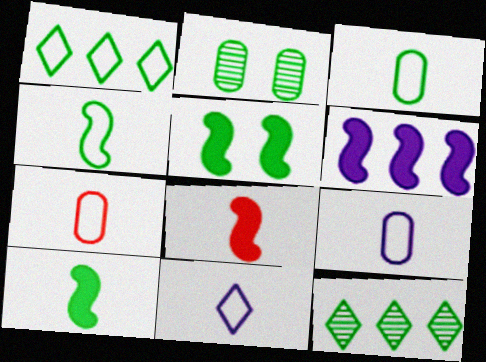[[1, 2, 10], 
[3, 5, 12], 
[3, 7, 9], 
[4, 7, 11], 
[5, 6, 8]]